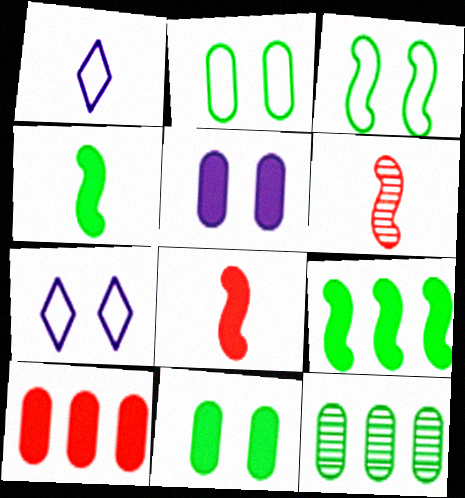[[7, 8, 12]]